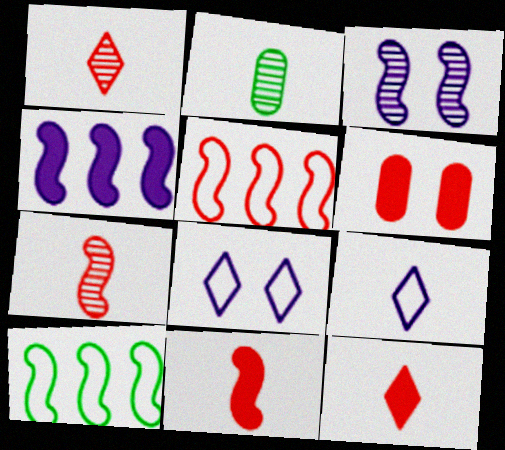[[1, 5, 6], 
[2, 9, 11], 
[3, 10, 11]]